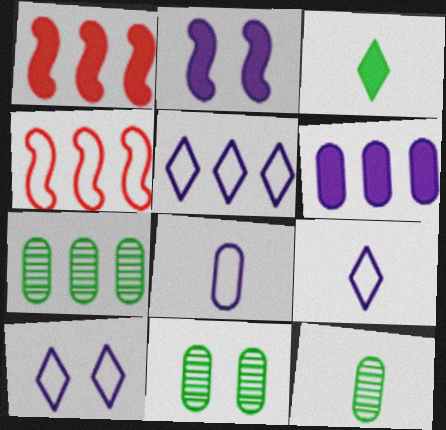[[1, 5, 7], 
[1, 9, 11], 
[1, 10, 12], 
[5, 9, 10], 
[7, 11, 12]]